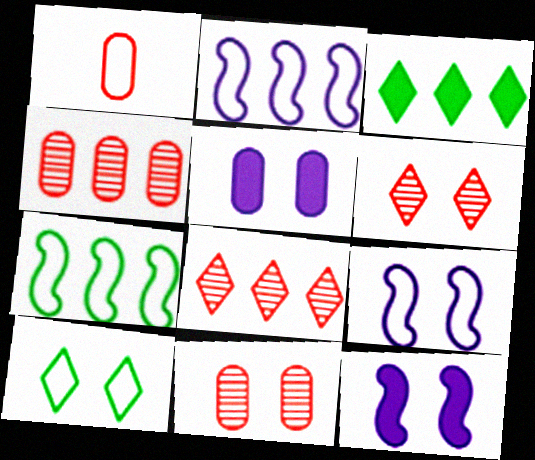[[1, 2, 10], 
[2, 3, 4], 
[10, 11, 12]]